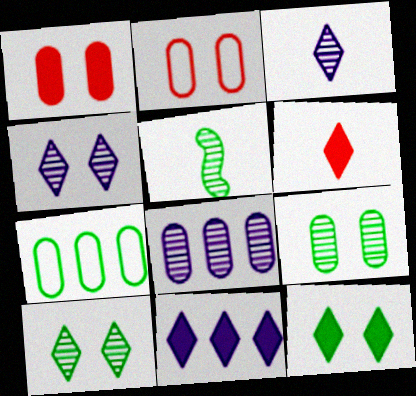[[2, 5, 11], 
[5, 7, 12], 
[6, 11, 12]]